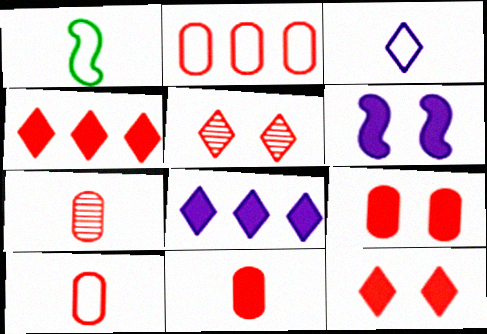[[1, 3, 10], 
[2, 7, 9], 
[7, 10, 11]]